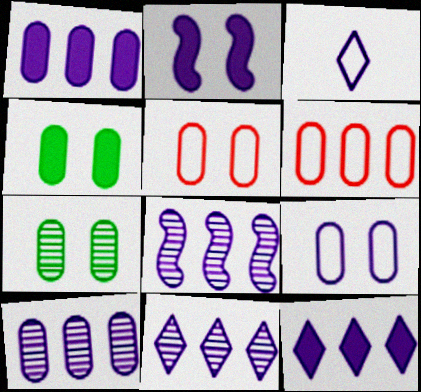[[2, 3, 10], 
[8, 10, 11]]